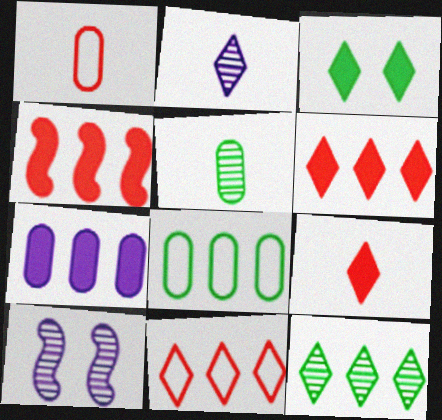[[2, 3, 11], 
[8, 9, 10]]